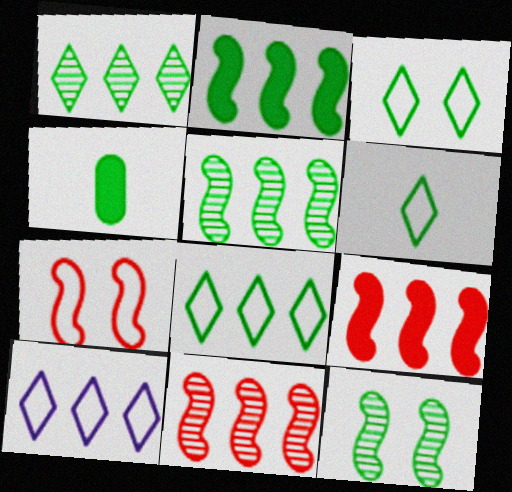[[3, 4, 5], 
[3, 6, 8], 
[4, 8, 12]]